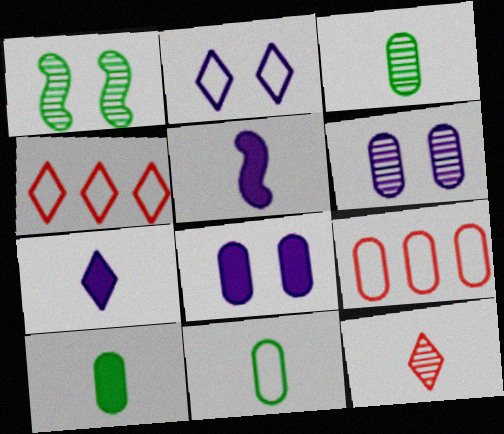[[1, 7, 9], 
[3, 8, 9], 
[3, 10, 11], 
[5, 11, 12], 
[6, 9, 10]]